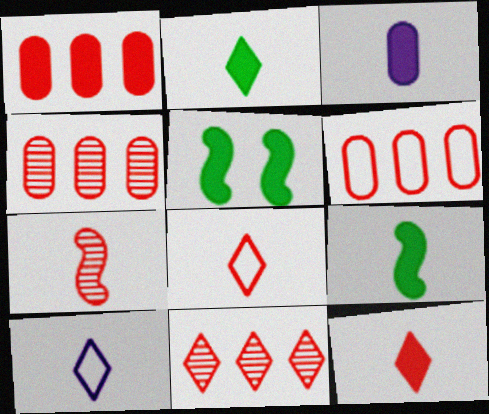[[1, 4, 6], 
[3, 9, 12], 
[4, 5, 10]]